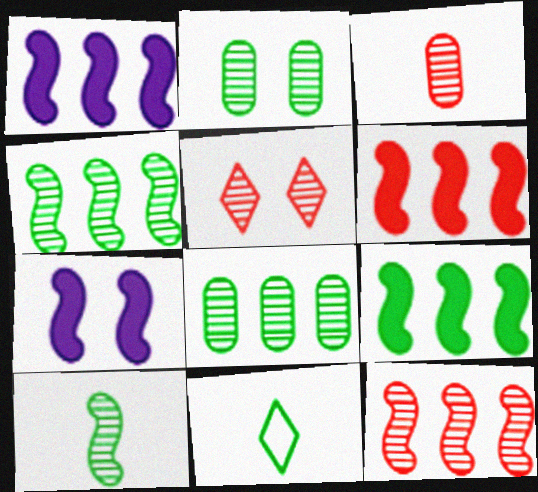[[1, 6, 9], 
[2, 9, 11], 
[3, 5, 12]]